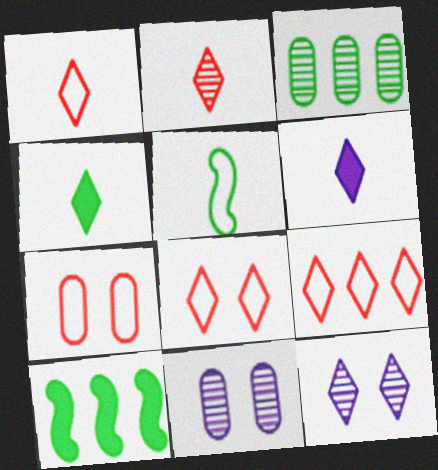[[1, 8, 9], 
[1, 10, 11], 
[4, 9, 12]]